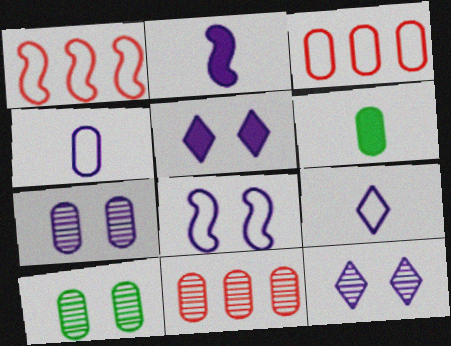[[1, 6, 12], 
[3, 6, 7], 
[5, 7, 8]]